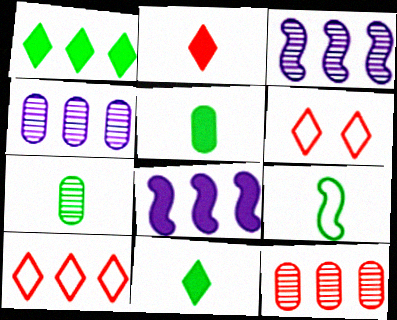[[3, 5, 6], 
[6, 7, 8], 
[7, 9, 11]]